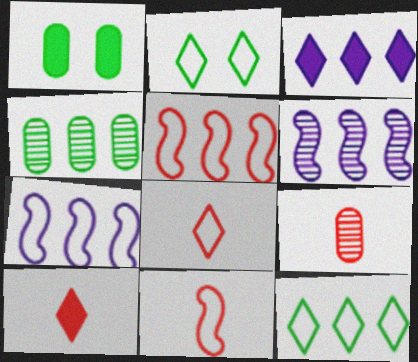[[1, 6, 8], 
[3, 4, 5], 
[9, 10, 11]]